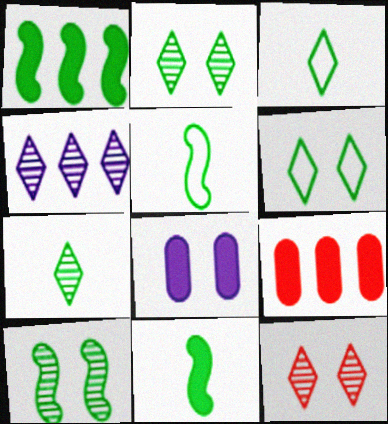[[1, 5, 10], 
[4, 7, 12]]